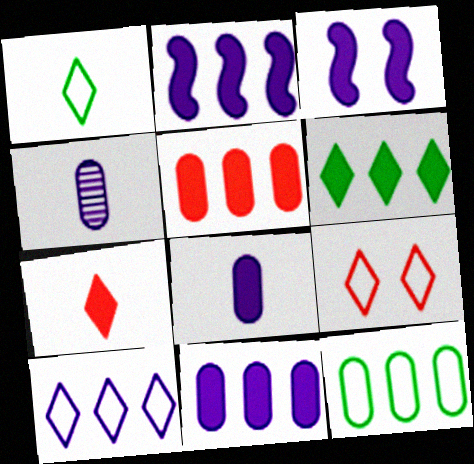[[1, 9, 10], 
[2, 5, 6], 
[3, 4, 10]]